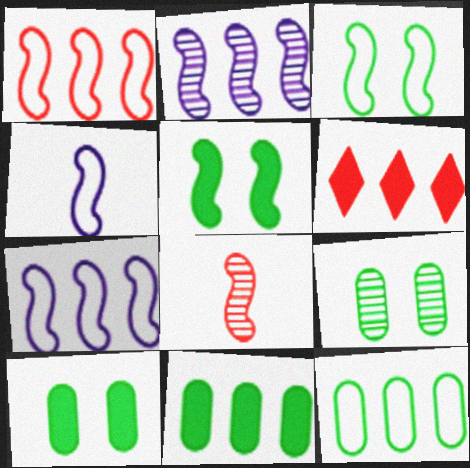[[1, 3, 4], 
[2, 6, 12], 
[4, 6, 9], 
[5, 7, 8]]